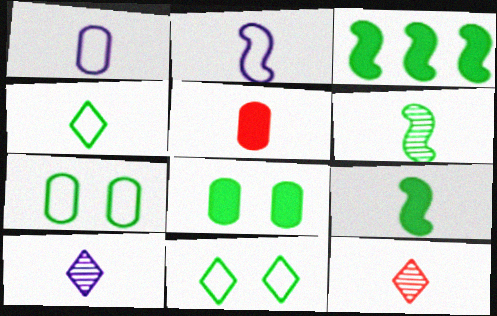[[1, 9, 12]]